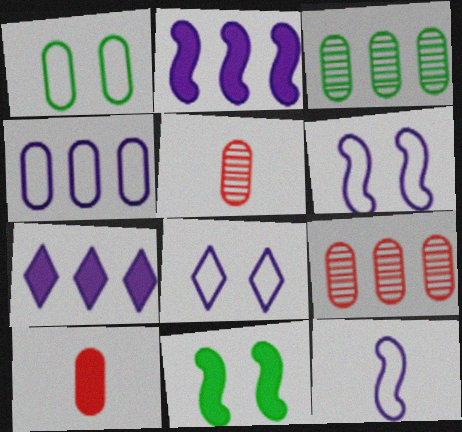[[4, 8, 12], 
[7, 10, 11]]